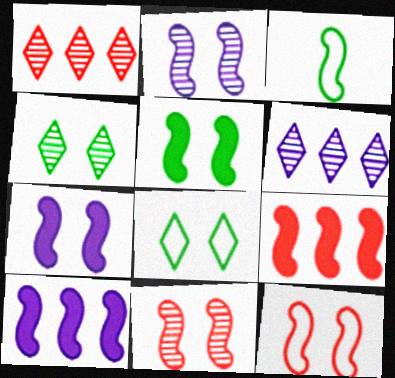[[2, 3, 9], 
[2, 5, 12], 
[3, 10, 11]]